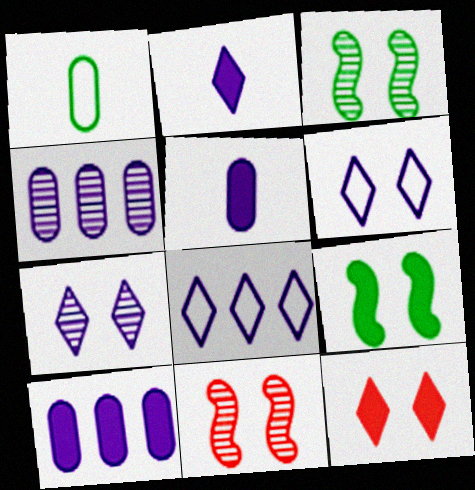[[2, 7, 8]]